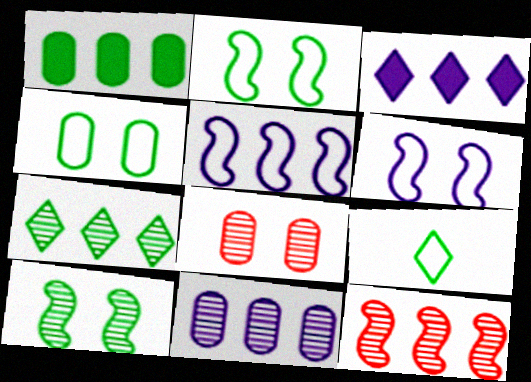[[1, 9, 10], 
[3, 5, 11], 
[7, 11, 12]]